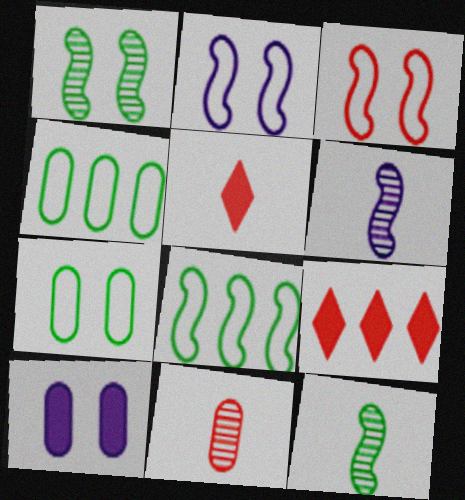[[3, 9, 11], 
[4, 10, 11], 
[6, 7, 9]]